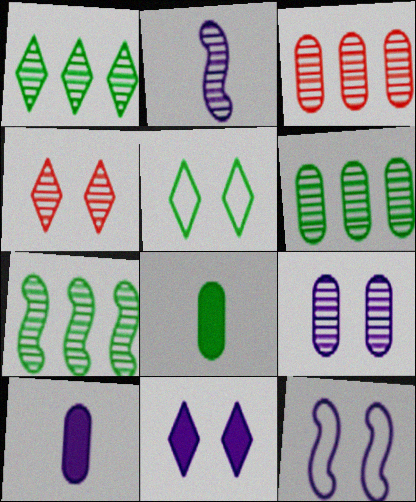[[1, 6, 7], 
[2, 4, 6], 
[4, 5, 11], 
[5, 7, 8], 
[9, 11, 12]]